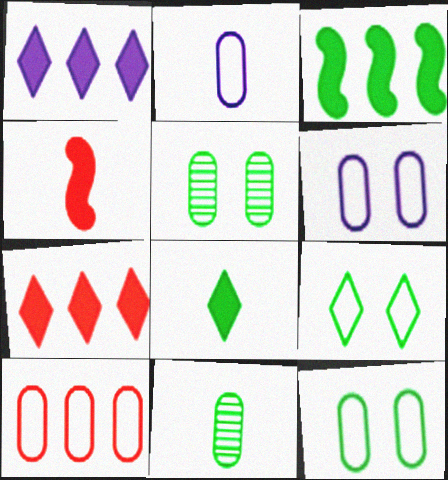[[2, 10, 12], 
[3, 9, 11]]